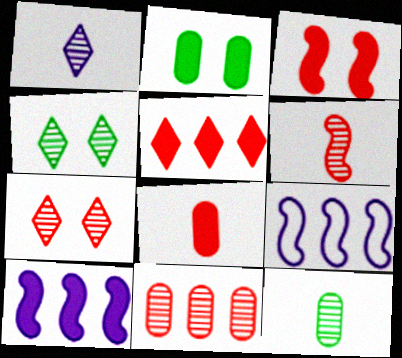[[1, 6, 12], 
[3, 5, 8], 
[4, 8, 9], 
[6, 7, 11]]